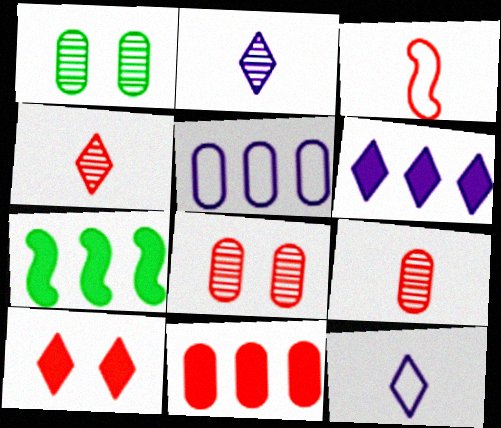[[1, 3, 6], 
[6, 7, 11], 
[7, 8, 12]]